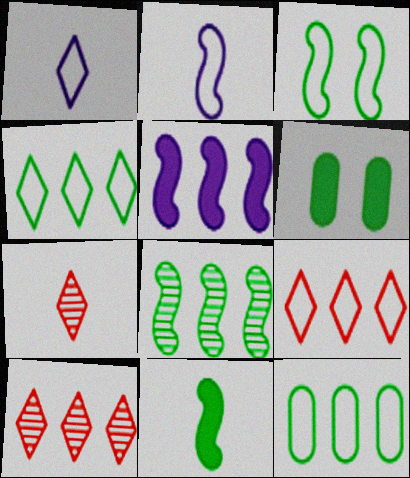[[2, 6, 10], 
[3, 8, 11], 
[5, 10, 12]]